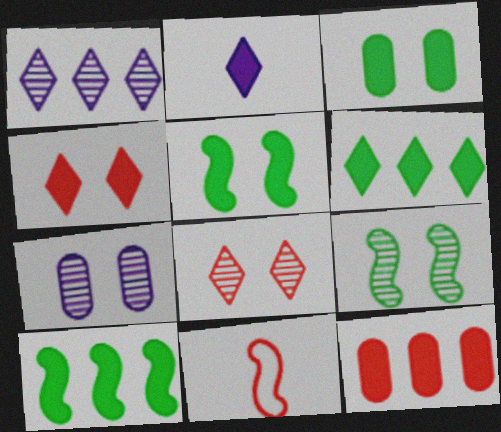[[1, 3, 11], 
[2, 4, 6], 
[2, 5, 12], 
[6, 7, 11], 
[7, 8, 9], 
[8, 11, 12]]